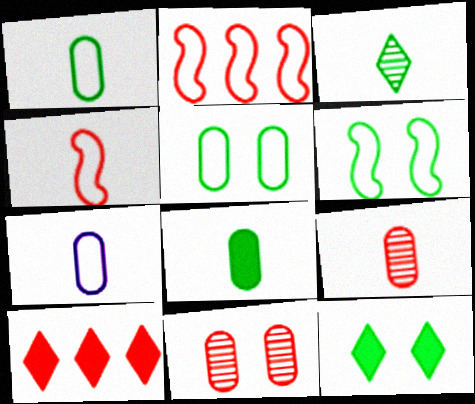[[4, 10, 11], 
[7, 8, 9]]